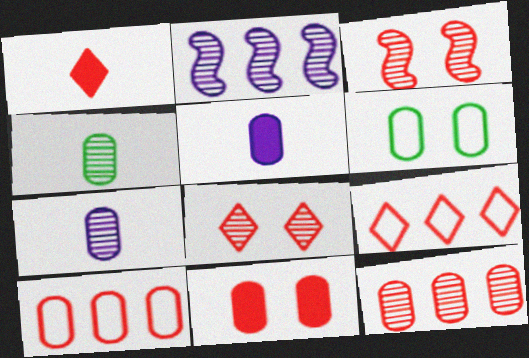[[1, 2, 6], 
[1, 3, 10], 
[1, 8, 9], 
[2, 4, 8], 
[5, 6, 12]]